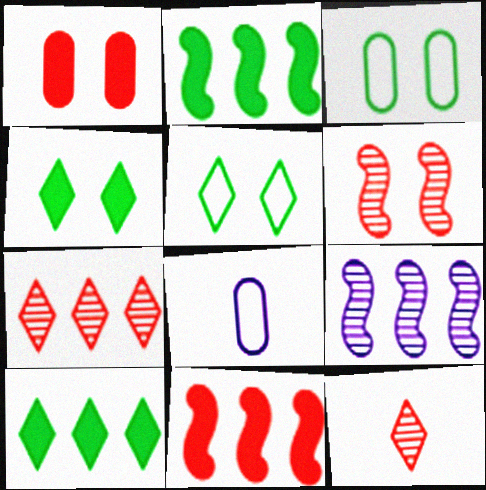[[6, 8, 10]]